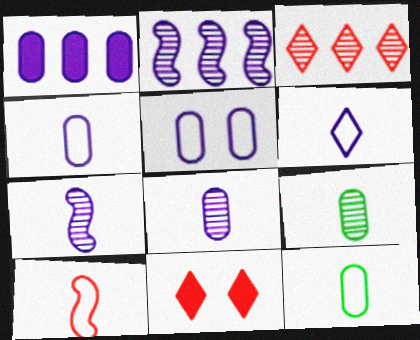[[1, 5, 8], 
[2, 11, 12], 
[6, 10, 12]]